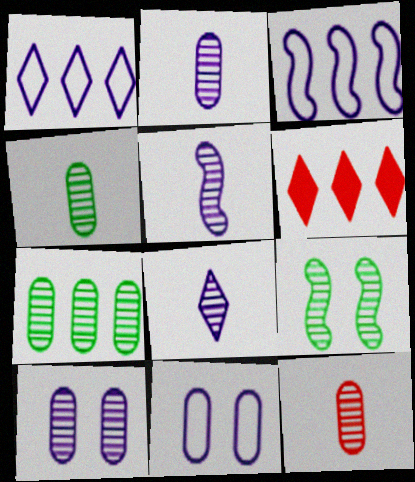[[2, 4, 12], 
[2, 5, 8], 
[3, 6, 7], 
[7, 10, 12]]